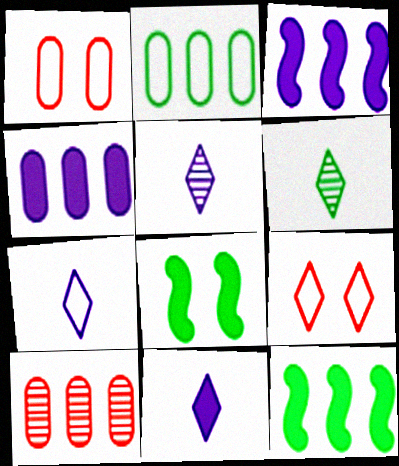[[1, 3, 6], 
[1, 5, 12], 
[2, 4, 10], 
[2, 6, 8], 
[5, 7, 11], 
[7, 8, 10]]